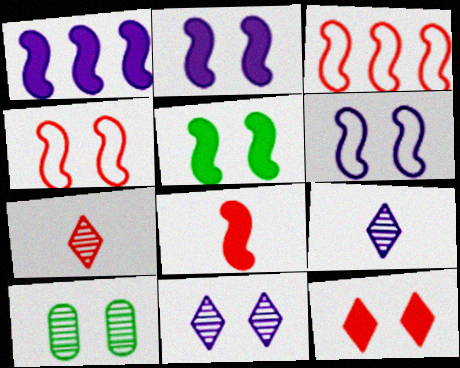[[1, 5, 8], 
[6, 10, 12]]